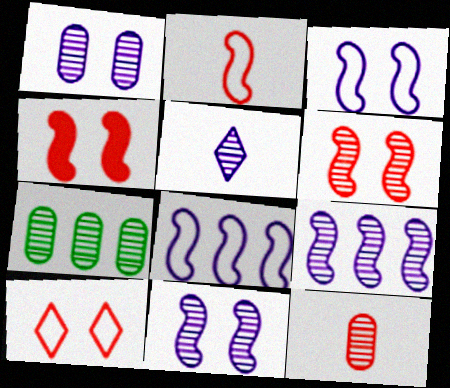[[1, 5, 9], 
[1, 7, 12], 
[5, 6, 7]]